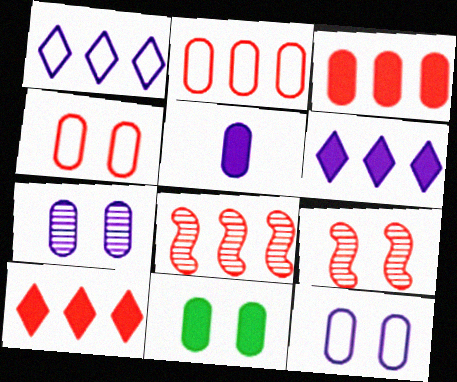[[2, 8, 10], 
[3, 5, 11], 
[4, 7, 11]]